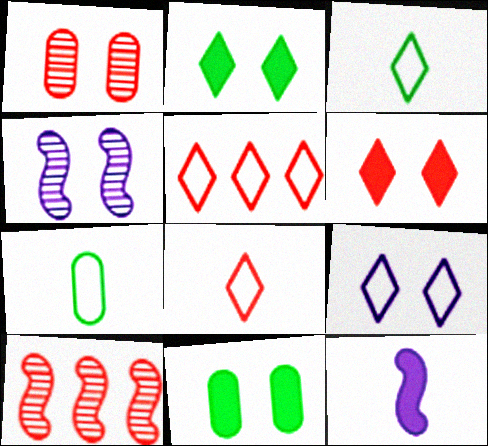[[3, 5, 9]]